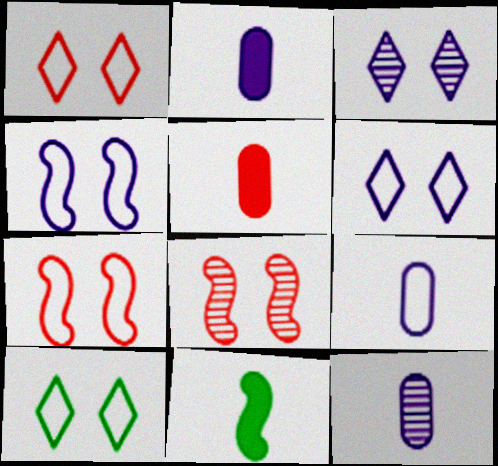[[1, 6, 10], 
[2, 9, 12]]